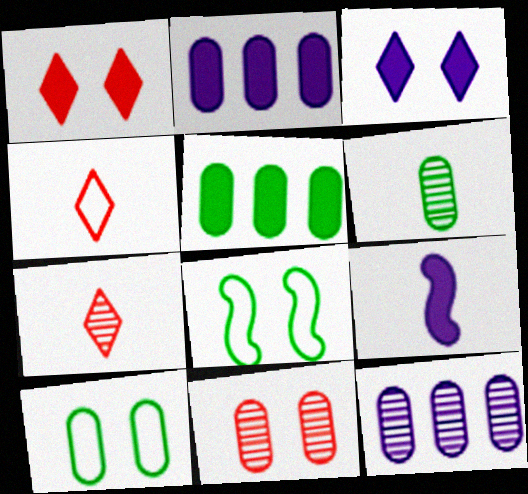[[1, 5, 9], 
[2, 3, 9], 
[2, 7, 8], 
[3, 8, 11], 
[4, 6, 9], 
[5, 6, 10], 
[6, 11, 12]]